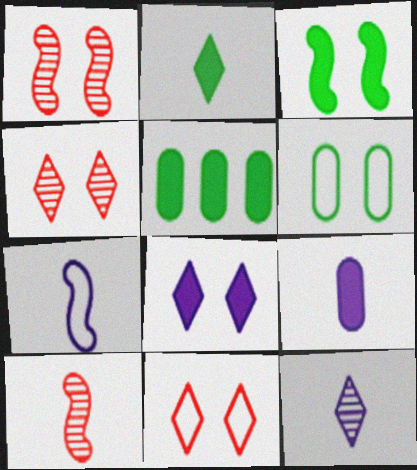[[1, 6, 8], 
[2, 3, 5], 
[4, 5, 7], 
[7, 9, 12]]